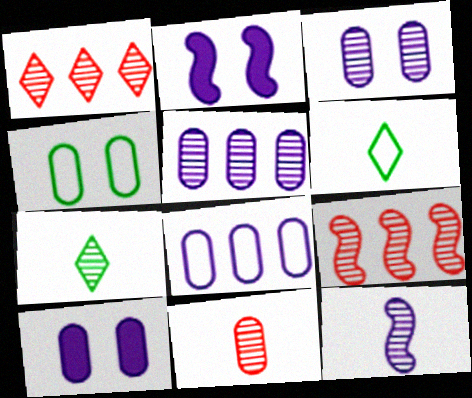[[3, 7, 9], 
[6, 9, 10], 
[7, 11, 12]]